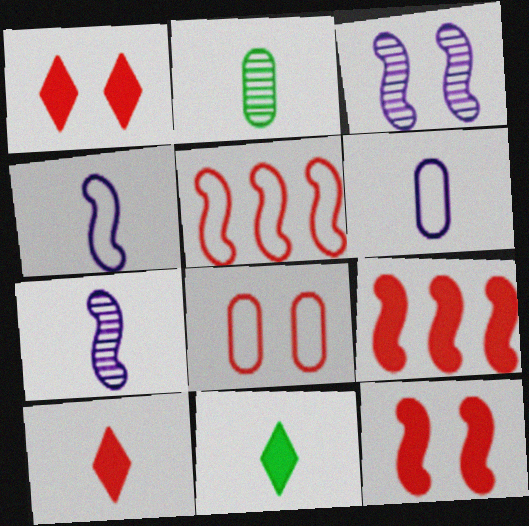[[2, 4, 10]]